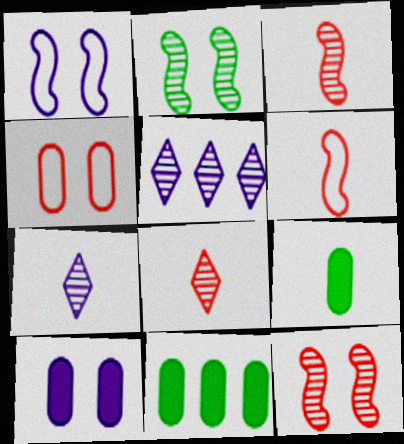[[1, 8, 11], 
[6, 7, 9]]